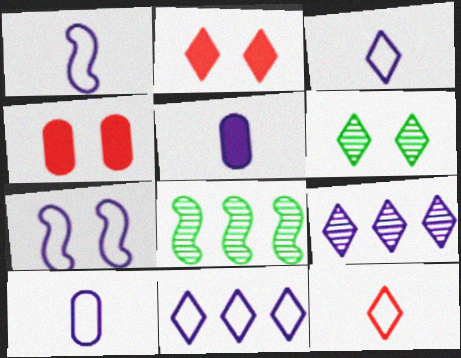[[1, 3, 10], 
[2, 8, 10], 
[3, 4, 8], 
[4, 6, 7], 
[5, 7, 9], 
[7, 10, 11]]